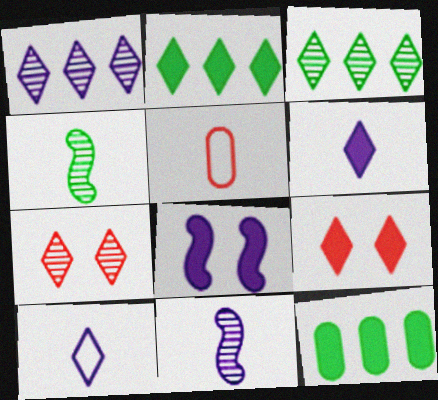[[2, 6, 9], 
[2, 7, 10], 
[3, 5, 8], 
[3, 9, 10], 
[4, 5, 6]]